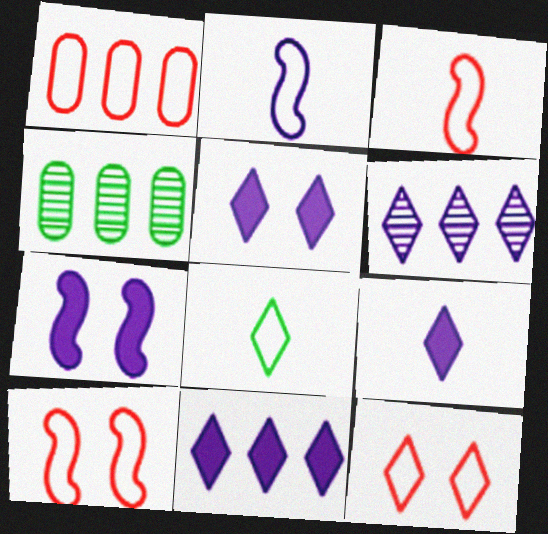[[1, 3, 12], 
[3, 4, 5], 
[4, 9, 10], 
[5, 9, 11]]